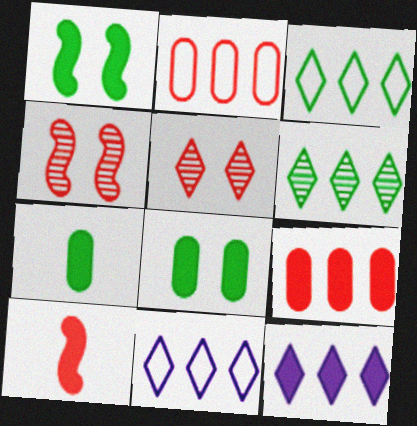[[2, 5, 10], 
[4, 7, 11], 
[8, 10, 12]]